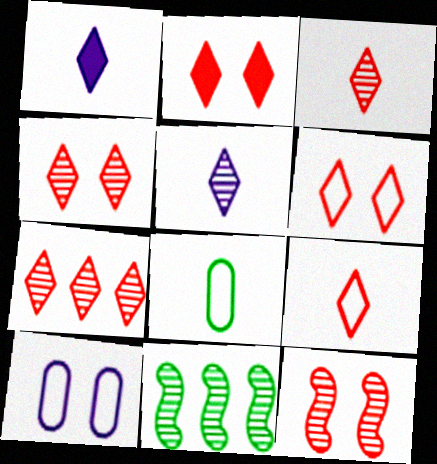[[2, 4, 6], 
[2, 7, 9], 
[3, 4, 7]]